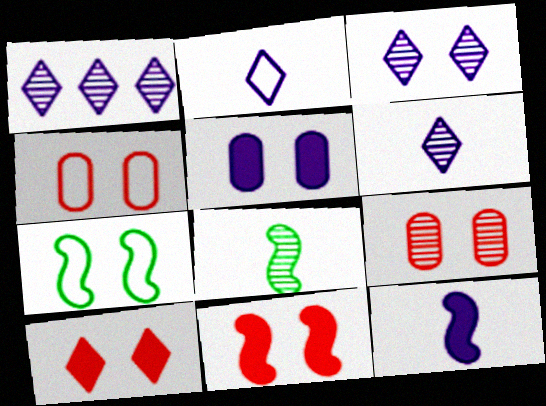[[1, 3, 6], 
[1, 8, 9]]